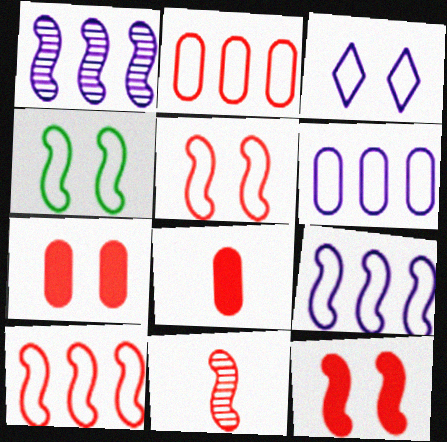[[10, 11, 12]]